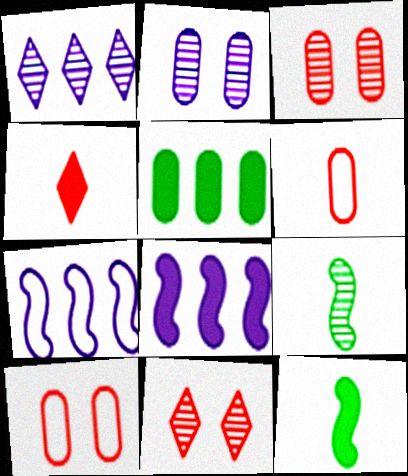[[1, 3, 9], 
[1, 10, 12], 
[2, 5, 6]]